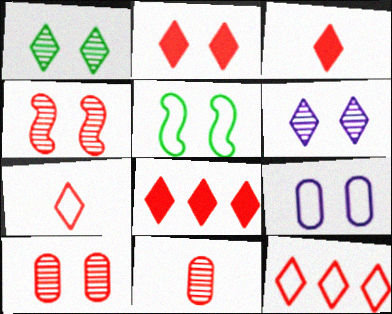[[2, 3, 8]]